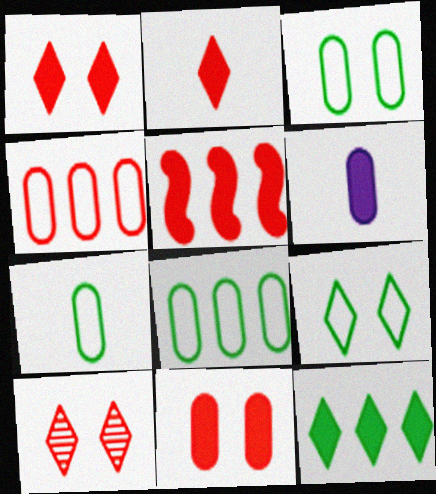[[2, 5, 11], 
[3, 7, 8]]